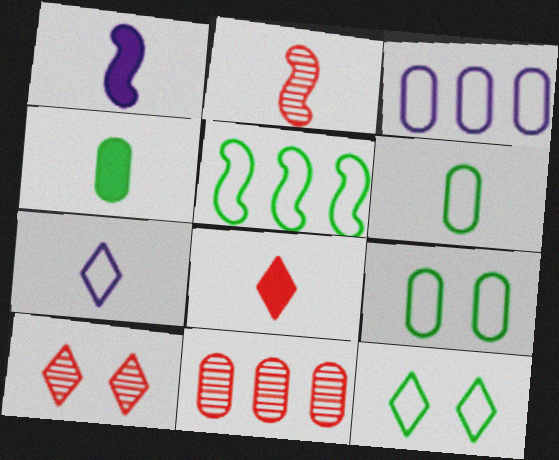[[1, 4, 8], 
[1, 11, 12], 
[2, 4, 7], 
[2, 10, 11], 
[5, 6, 12]]